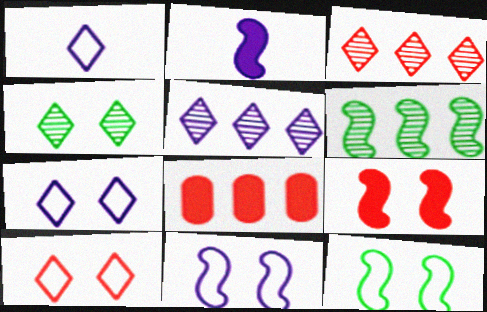[]